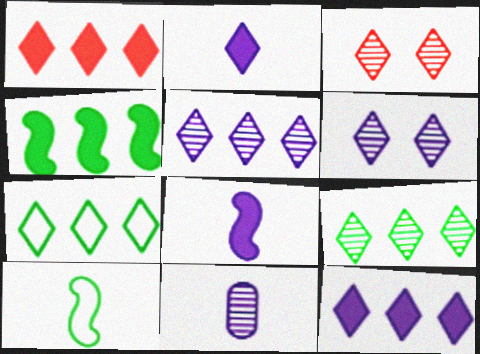[[1, 5, 7], 
[2, 3, 7]]